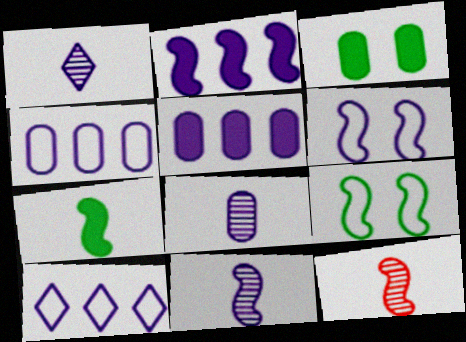[[1, 5, 6], 
[1, 8, 11], 
[2, 6, 11], 
[2, 9, 12], 
[3, 10, 12]]